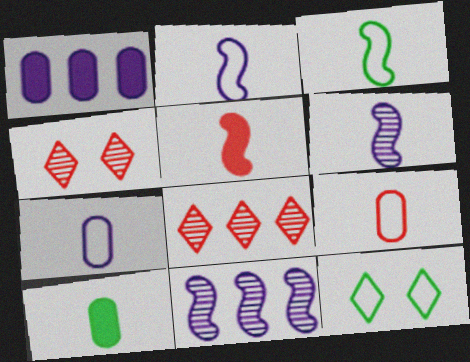[[1, 3, 4], 
[3, 5, 6]]